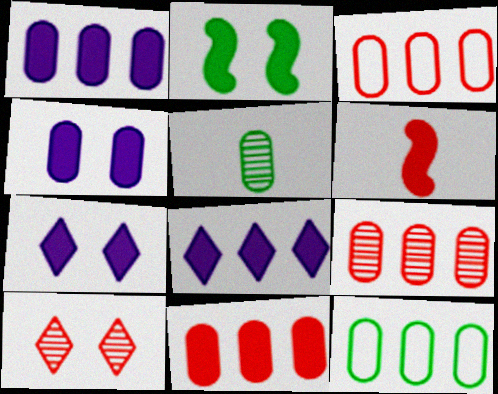[[1, 9, 12], 
[3, 4, 5], 
[3, 6, 10], 
[3, 9, 11]]